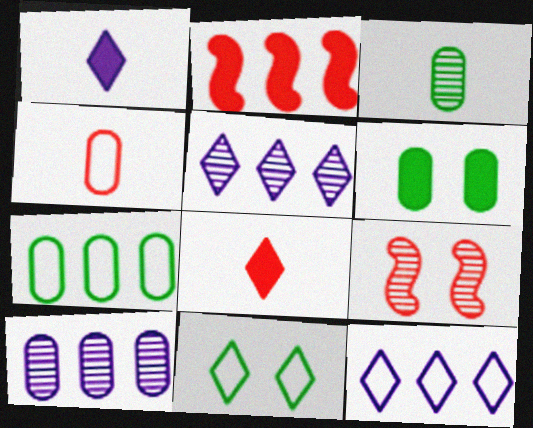[[1, 2, 6], 
[1, 7, 9], 
[2, 5, 7], 
[3, 5, 9], 
[3, 6, 7], 
[4, 6, 10], 
[5, 8, 11]]